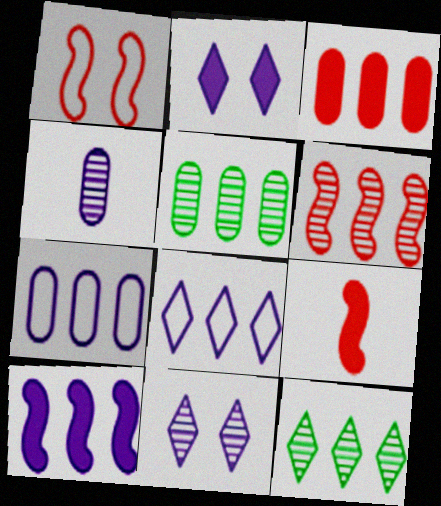[[1, 6, 9], 
[3, 5, 7]]